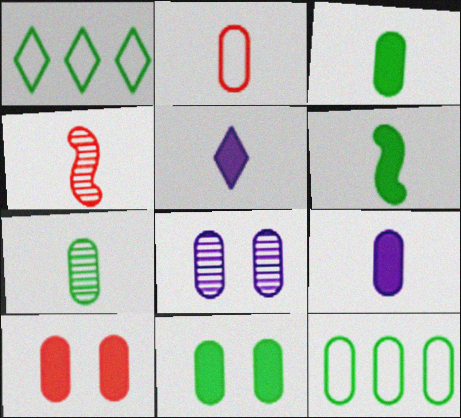[[2, 7, 9], 
[7, 11, 12]]